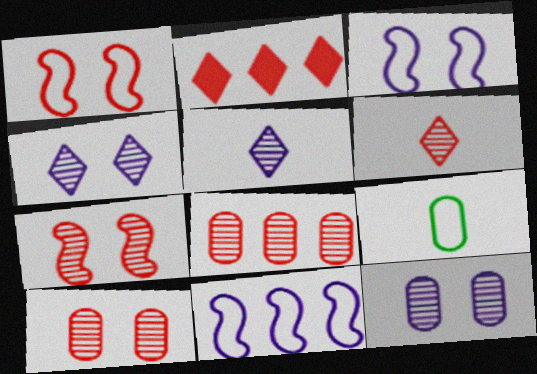[[6, 7, 8]]